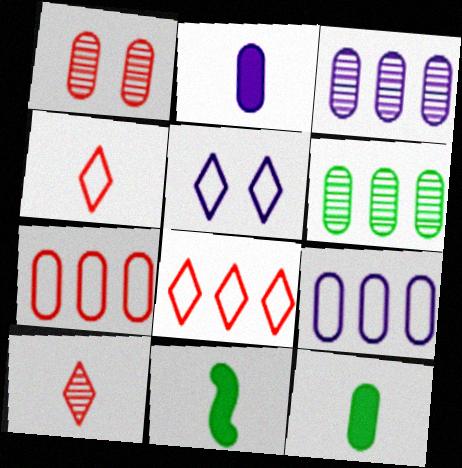[[1, 9, 12]]